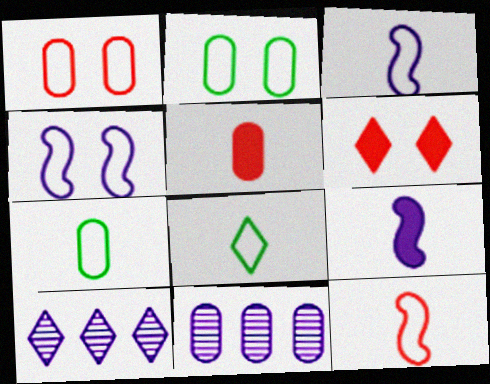[[2, 5, 11], 
[6, 8, 10]]